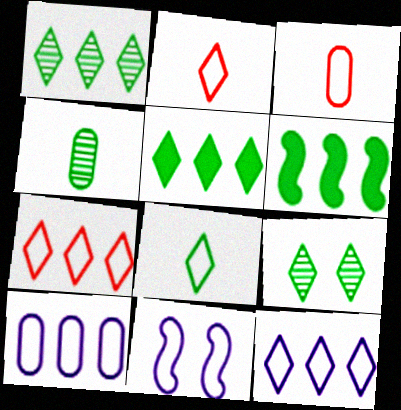[[5, 8, 9]]